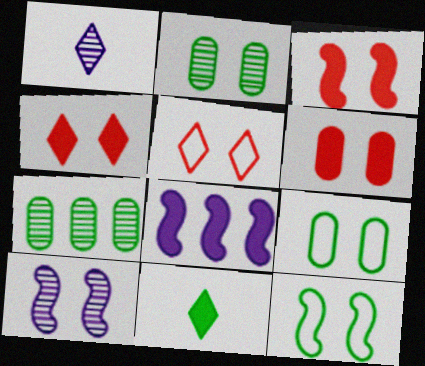[[3, 4, 6], 
[3, 10, 12], 
[4, 9, 10], 
[6, 8, 11], 
[7, 11, 12]]